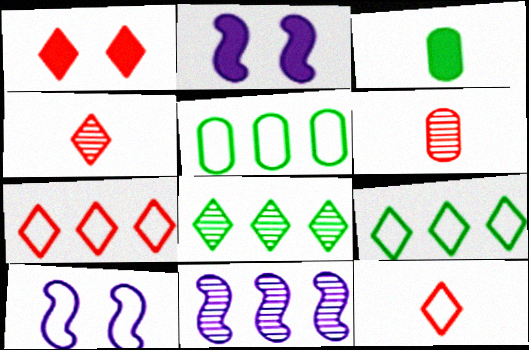[[1, 4, 7], 
[2, 4, 5], 
[2, 6, 9], 
[5, 10, 12]]